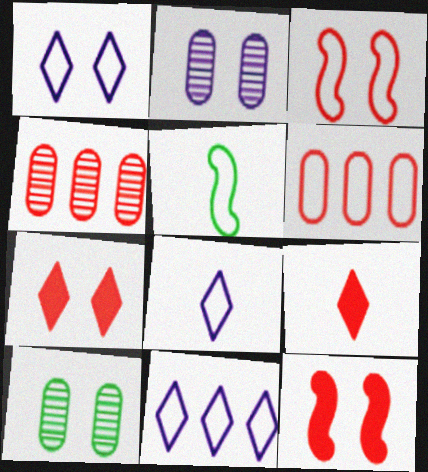[[1, 5, 6], 
[1, 8, 11], 
[1, 10, 12], 
[3, 4, 9]]